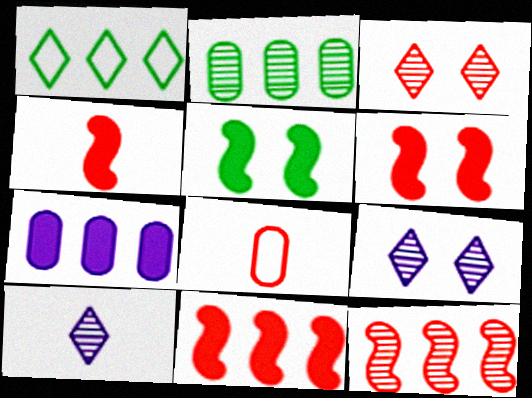[[1, 7, 12], 
[3, 8, 11], 
[4, 6, 11]]